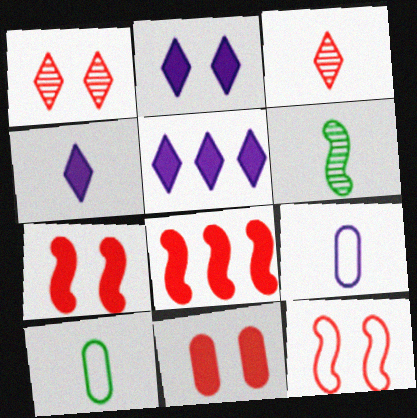[[1, 11, 12], 
[2, 4, 5]]